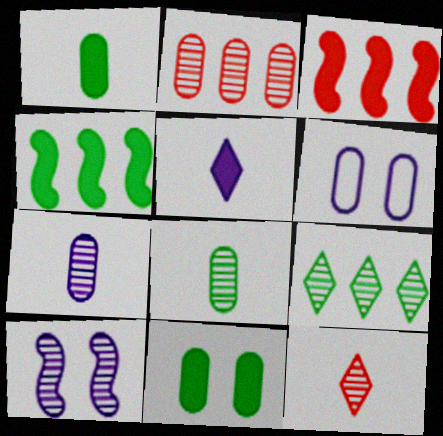[[1, 2, 6], 
[3, 5, 11], 
[4, 6, 12]]